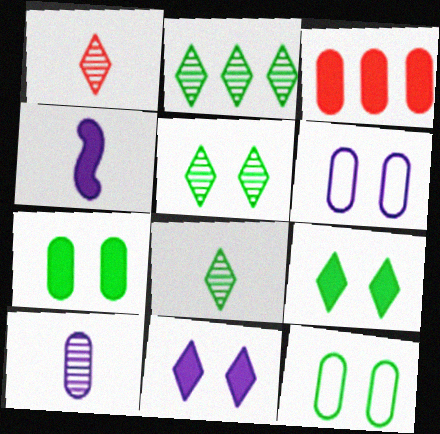[[2, 5, 8], 
[3, 4, 9], 
[3, 10, 12]]